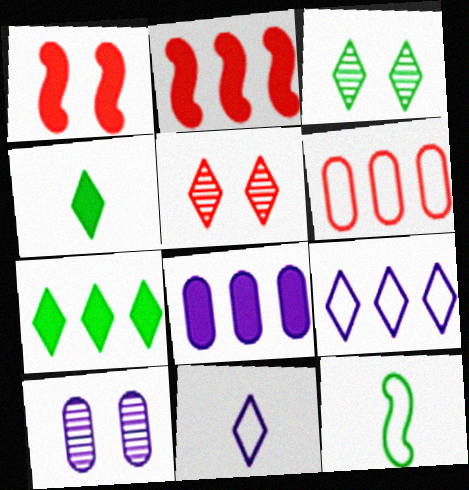[[1, 4, 8], 
[2, 7, 8], 
[4, 5, 9], 
[5, 7, 11], 
[5, 8, 12]]